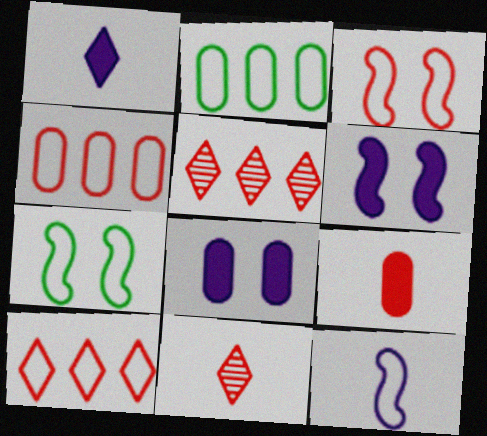[[2, 6, 11], 
[3, 5, 9]]